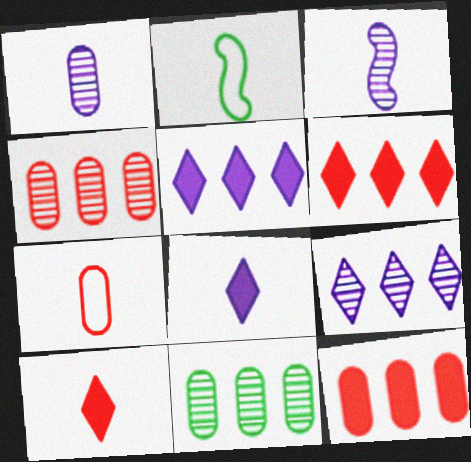[[1, 2, 10]]